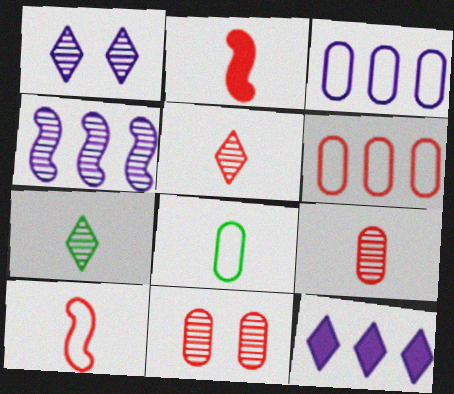[[3, 4, 12], 
[4, 7, 11]]